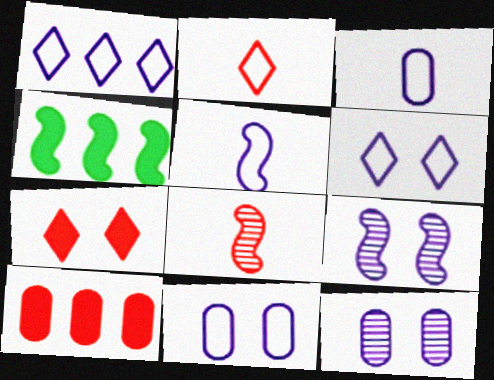[[1, 5, 11], 
[2, 4, 12]]